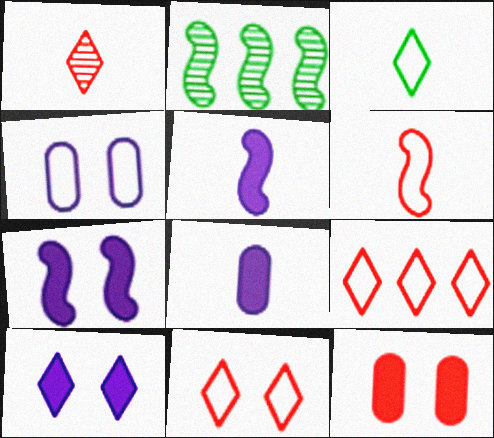[[2, 6, 7], 
[2, 8, 11]]